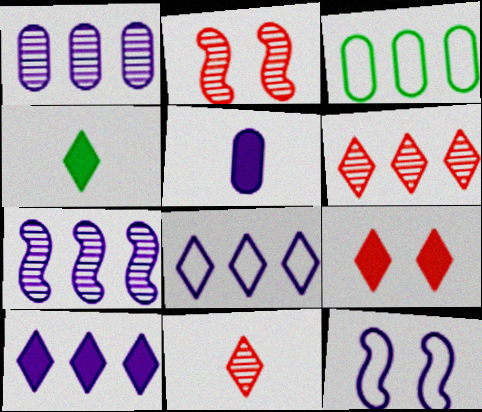[[4, 9, 10]]